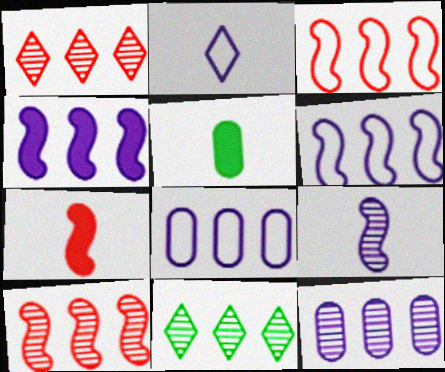[[10, 11, 12]]